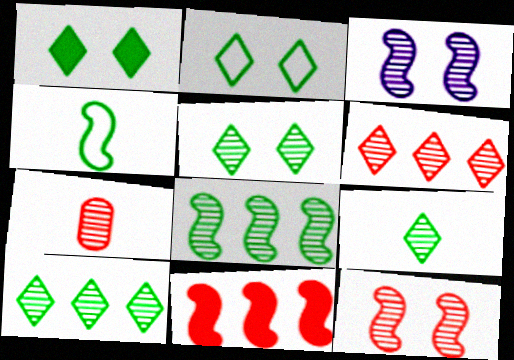[[1, 2, 5], 
[3, 4, 11], 
[3, 7, 10], 
[5, 9, 10], 
[6, 7, 12]]